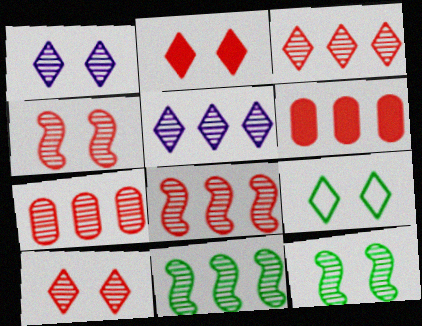[[1, 2, 9], 
[3, 7, 8], 
[5, 7, 11]]